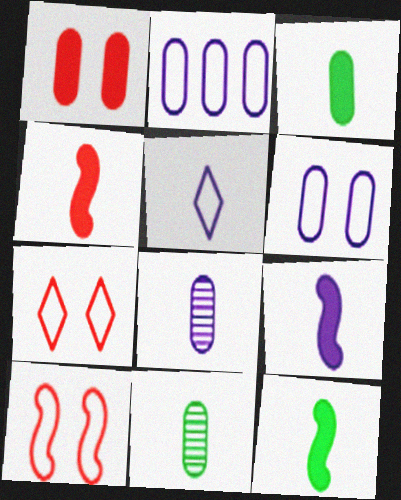[[1, 2, 11], 
[4, 5, 11], 
[4, 9, 12], 
[5, 8, 9]]